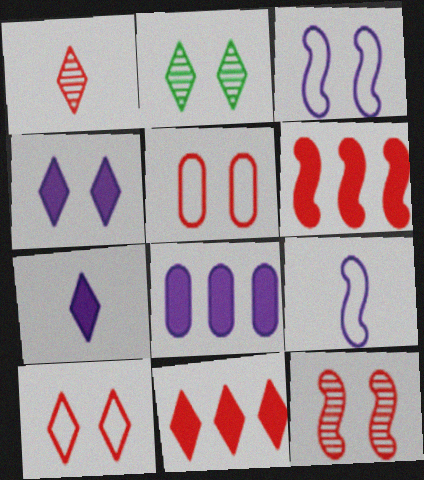[[1, 5, 6], 
[1, 10, 11], 
[2, 4, 10]]